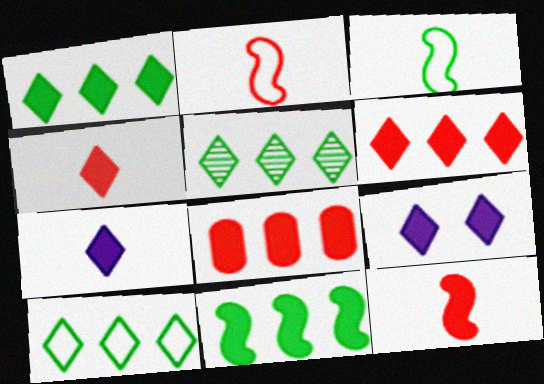[[1, 4, 9], 
[1, 5, 10]]